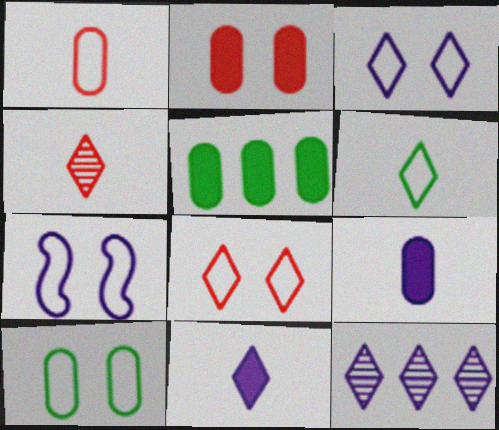[[2, 5, 9], 
[3, 11, 12], 
[4, 5, 7], 
[4, 6, 11], 
[7, 8, 10], 
[7, 9, 12]]